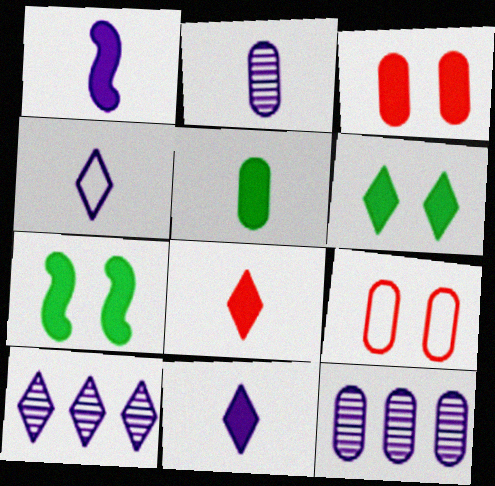[[1, 2, 4], 
[1, 5, 8], 
[5, 9, 12]]